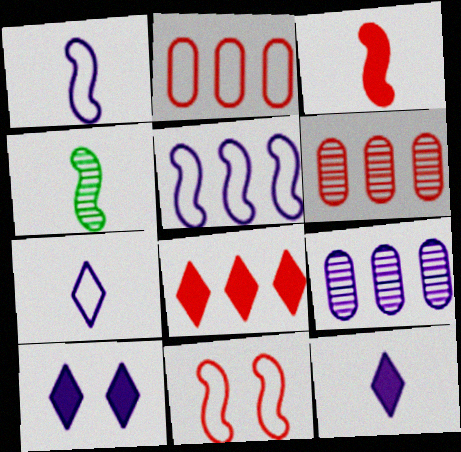[[1, 3, 4], 
[1, 9, 10], 
[2, 4, 10]]